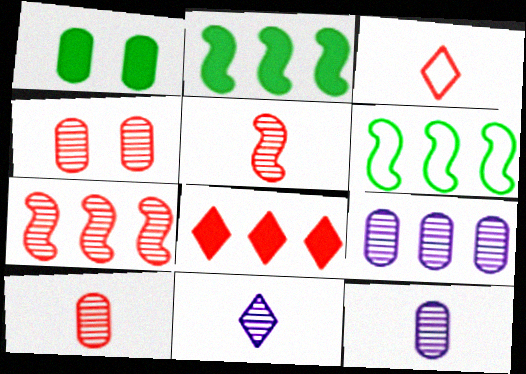[[6, 8, 9]]